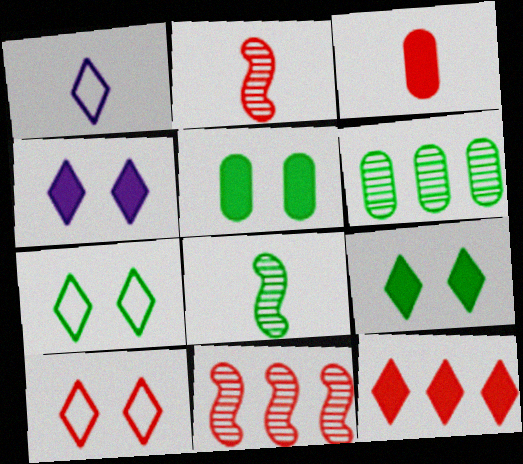[[1, 3, 8], 
[1, 5, 11], 
[3, 10, 11]]